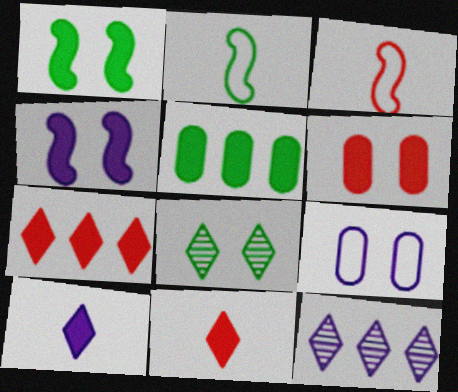[[2, 5, 8], 
[2, 6, 12], 
[4, 5, 11]]